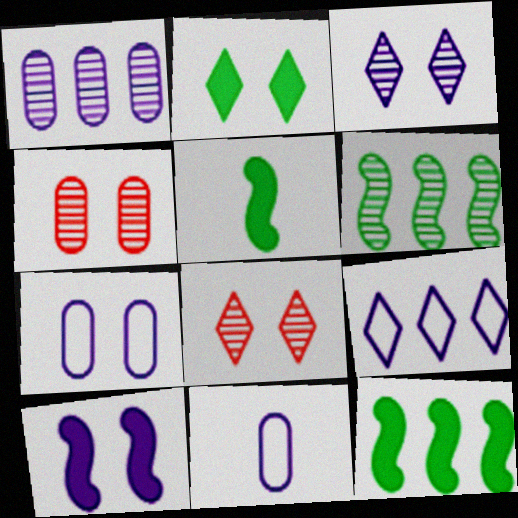[[3, 7, 10], 
[4, 5, 9], 
[8, 11, 12]]